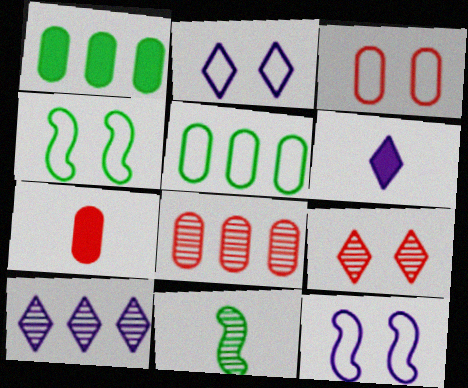[[2, 3, 4], 
[2, 6, 10], 
[3, 7, 8], 
[4, 6, 8], 
[4, 7, 10]]